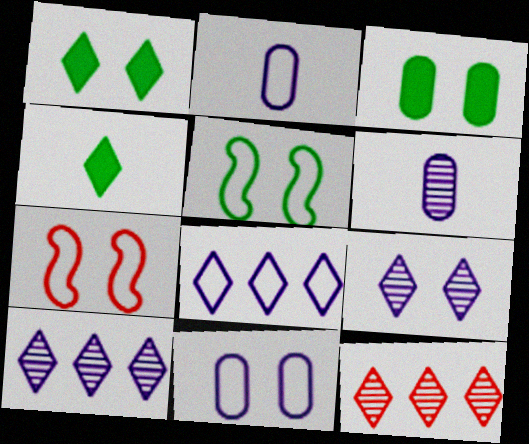[[3, 7, 9]]